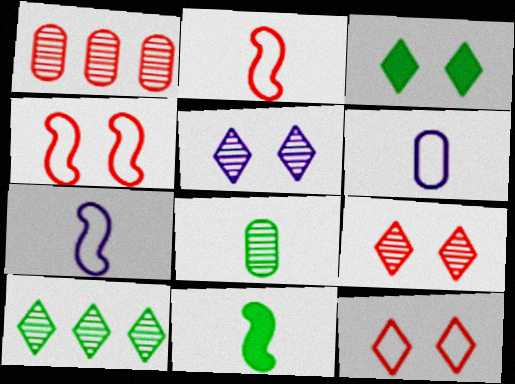[[1, 3, 7], 
[3, 5, 12]]